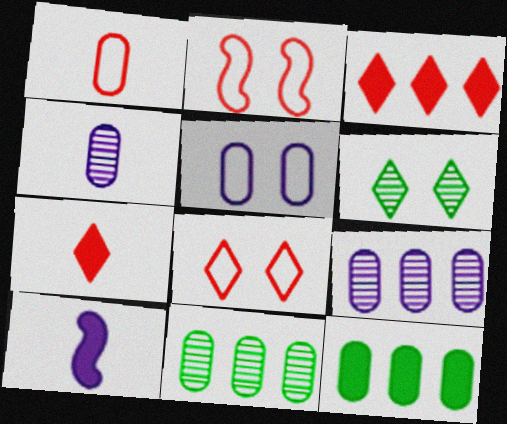[[8, 10, 11]]